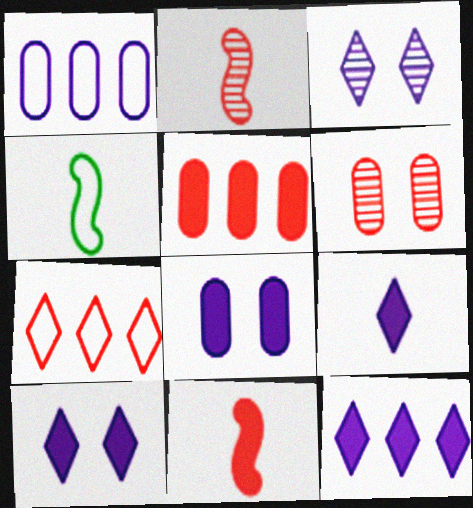[[3, 4, 5], 
[4, 6, 12], 
[6, 7, 11], 
[9, 10, 12]]